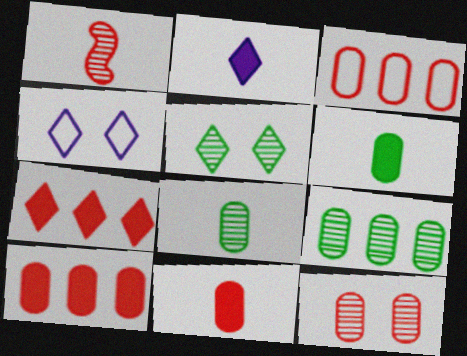[[3, 11, 12]]